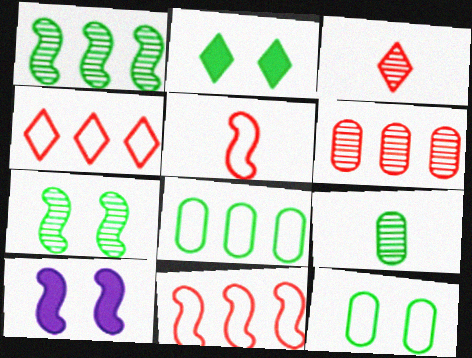[[1, 5, 10], 
[2, 7, 12], 
[3, 8, 10], 
[4, 9, 10]]